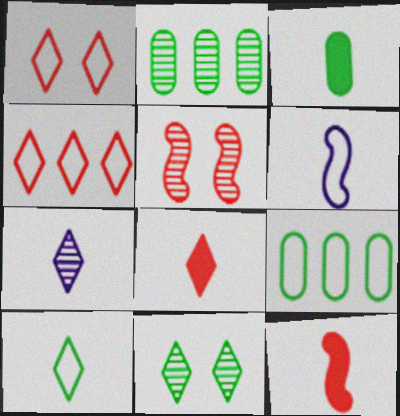[[1, 6, 9], 
[2, 5, 7], 
[7, 8, 10]]